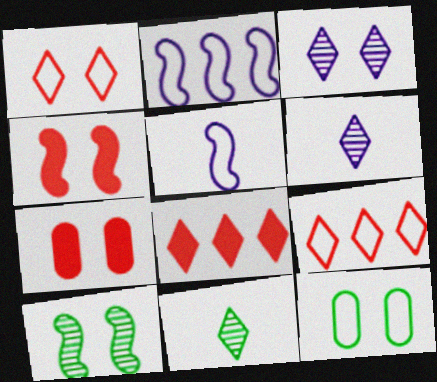[[2, 7, 11], 
[3, 4, 12], 
[5, 9, 12]]